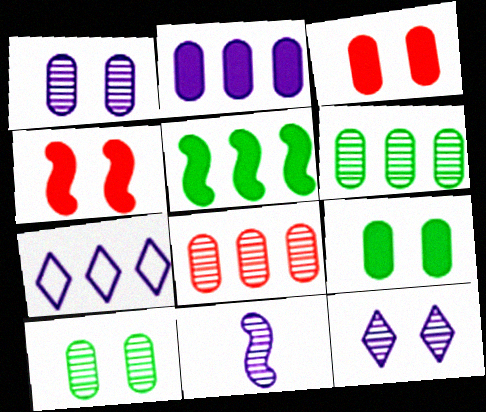[[5, 7, 8]]